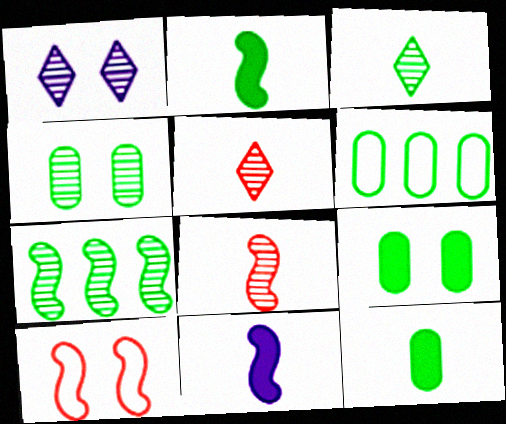[[1, 9, 10], 
[3, 4, 7], 
[4, 6, 12], 
[7, 10, 11]]